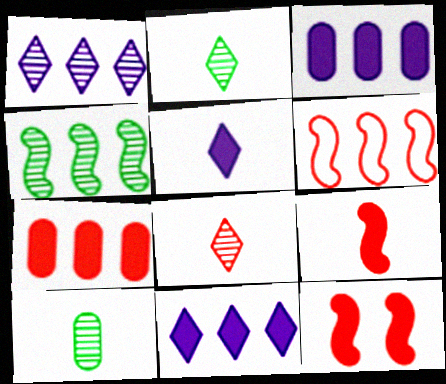[]